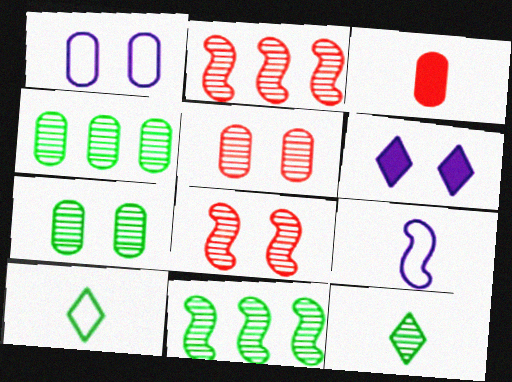[[1, 3, 4], 
[3, 9, 12], 
[7, 11, 12]]